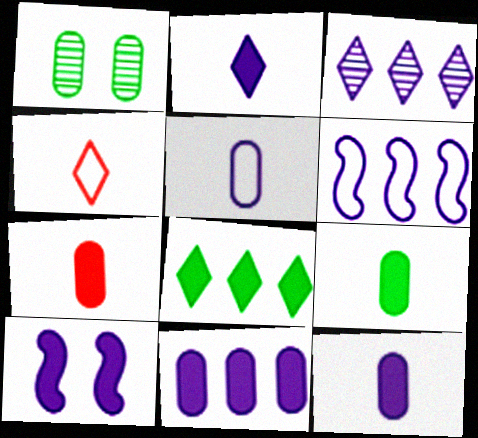[[2, 10, 11], 
[3, 5, 10], 
[3, 6, 11], 
[7, 8, 10], 
[7, 9, 12]]